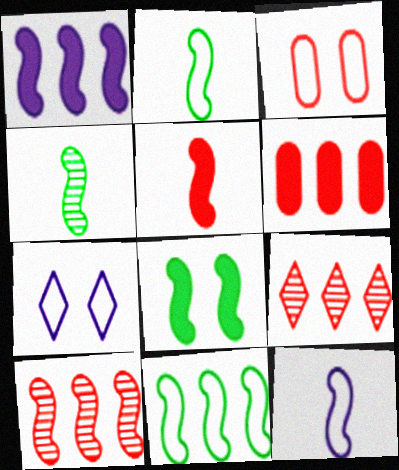[[1, 5, 8], 
[1, 10, 11], 
[3, 5, 9], 
[4, 5, 12], 
[4, 6, 7], 
[4, 8, 11], 
[8, 10, 12]]